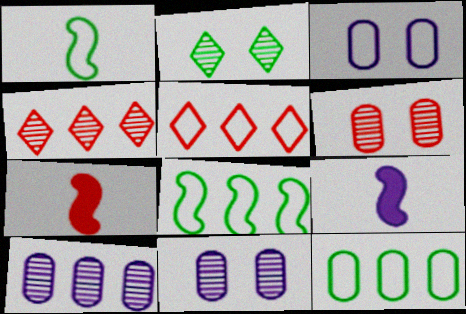[[1, 3, 5], 
[5, 6, 7]]